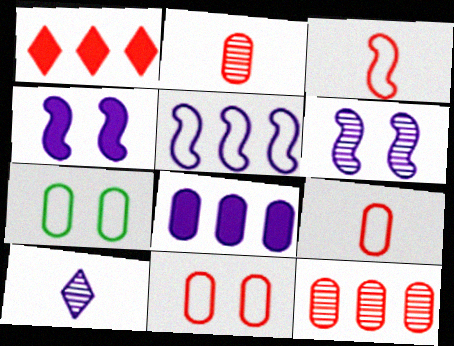[[2, 7, 8]]